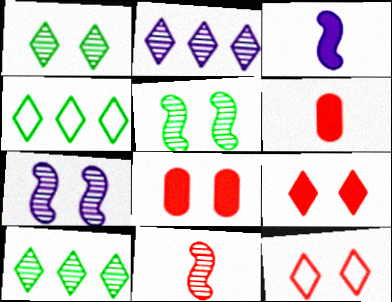[[4, 6, 7]]